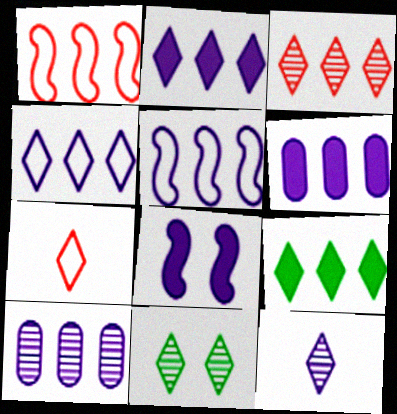[[1, 9, 10], 
[2, 5, 10], 
[2, 7, 11], 
[3, 4, 9], 
[3, 11, 12]]